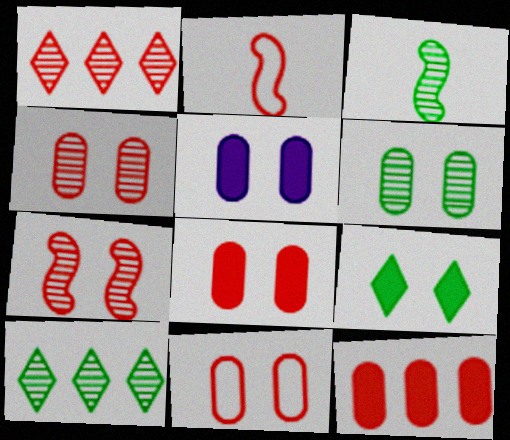[[1, 2, 8], 
[2, 5, 10], 
[3, 6, 10], 
[4, 8, 11], 
[5, 6, 11]]